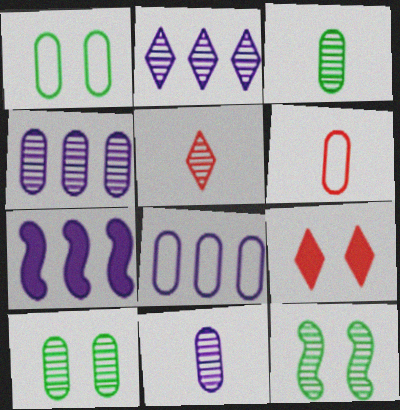[[1, 5, 7], 
[1, 6, 8], 
[2, 7, 8], 
[4, 5, 12]]